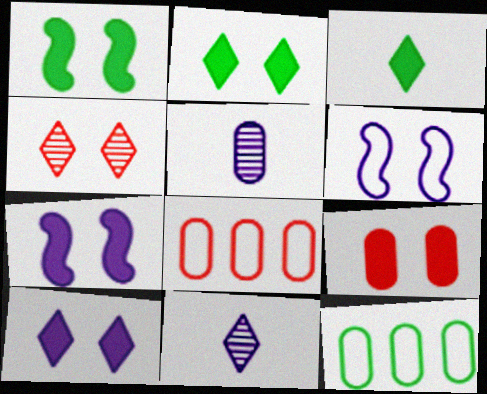[[1, 8, 11], 
[1, 9, 10], 
[2, 7, 9], 
[5, 9, 12]]